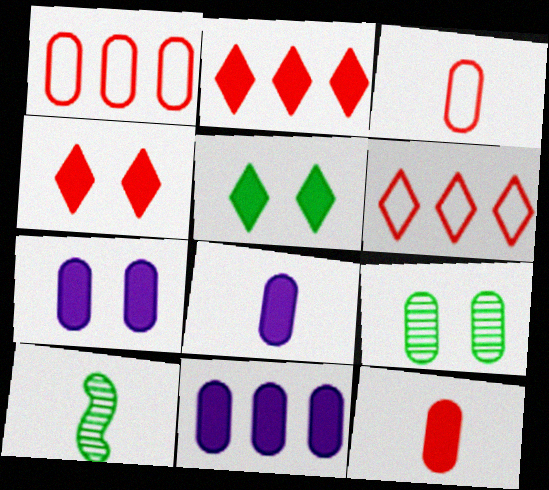[[1, 8, 9], 
[3, 9, 11], 
[6, 7, 10], 
[7, 8, 11]]